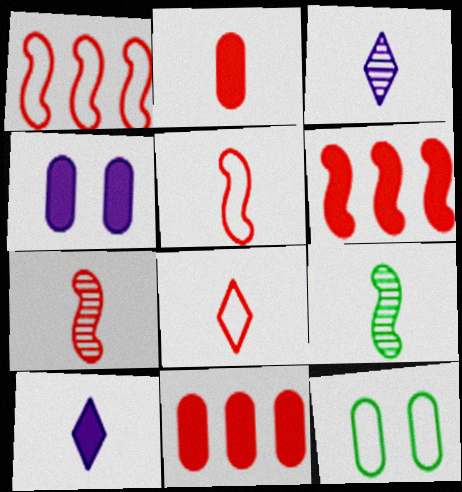[[2, 7, 8], 
[3, 6, 12]]